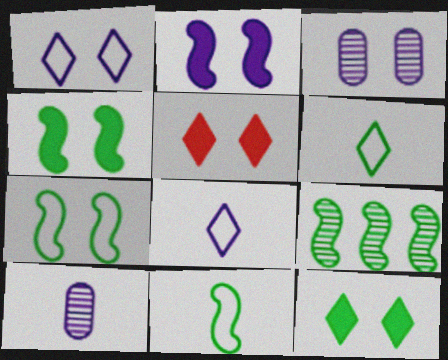[[1, 2, 3], 
[3, 5, 7], 
[4, 9, 11]]